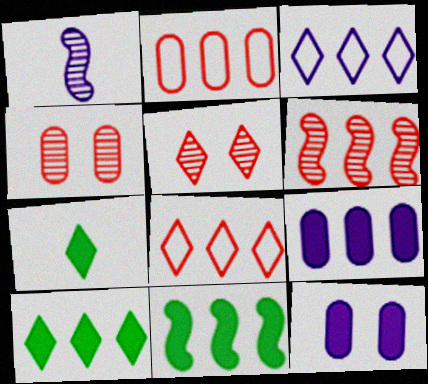[[1, 3, 12], 
[3, 5, 7]]